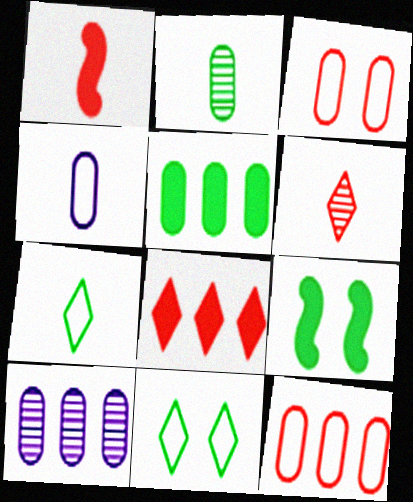[[1, 10, 11], 
[5, 10, 12]]